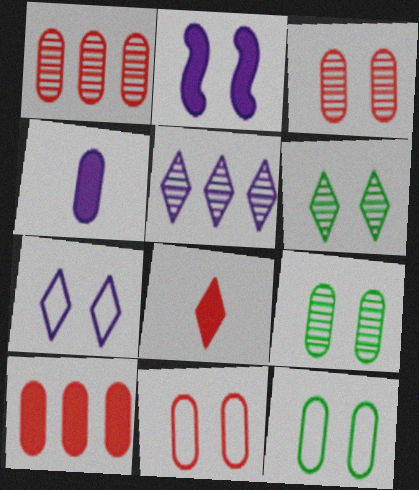[[1, 4, 12], 
[2, 6, 11]]